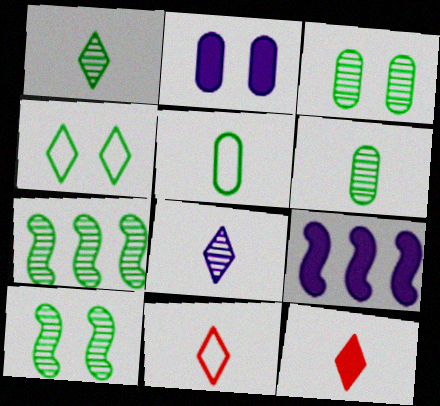[[1, 3, 7], 
[2, 7, 11], 
[3, 9, 11]]